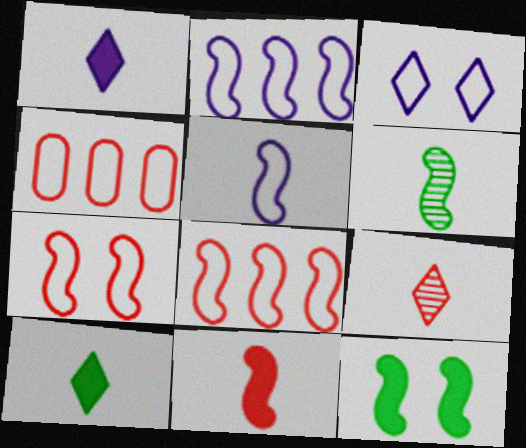[[5, 6, 11]]